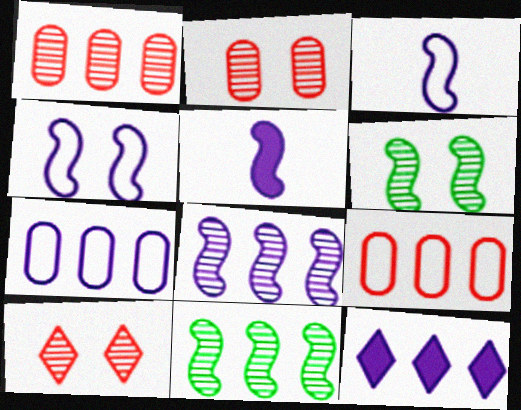[[4, 5, 8], 
[7, 8, 12], 
[9, 11, 12]]